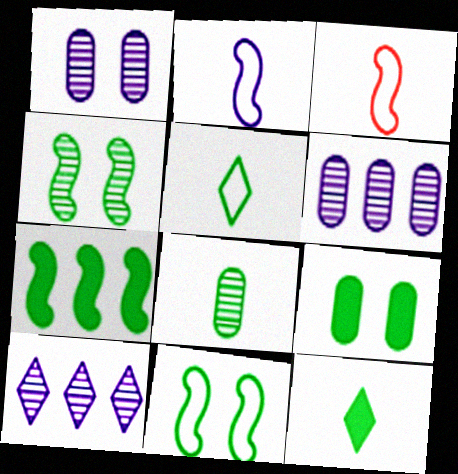[[3, 9, 10], 
[7, 9, 12]]